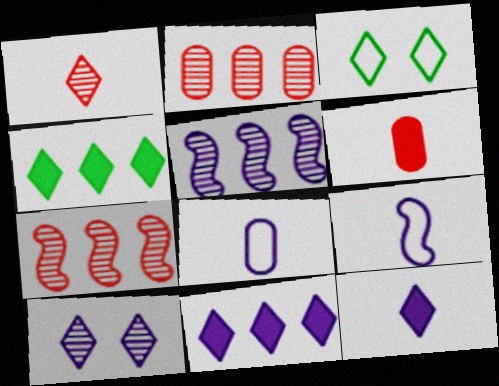[[1, 3, 11], 
[3, 5, 6]]